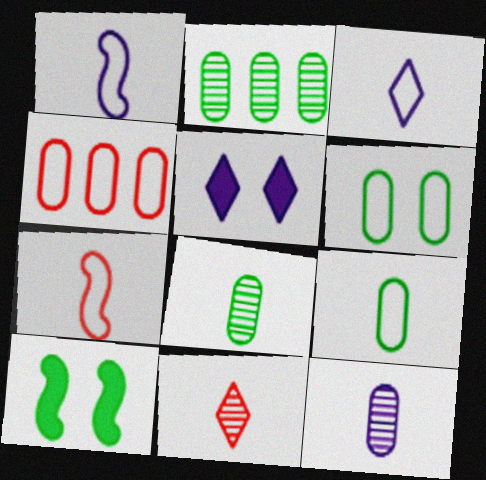[[2, 5, 7], 
[3, 7, 9]]